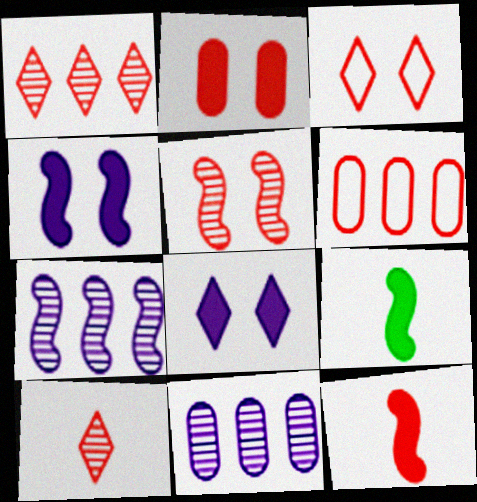[[2, 3, 5], 
[3, 9, 11]]